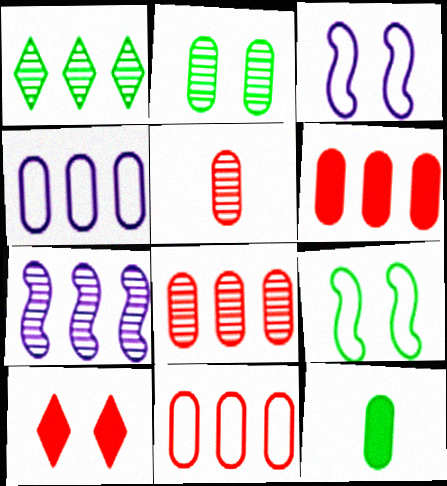[[1, 7, 8], 
[1, 9, 12], 
[2, 3, 10], 
[6, 8, 11]]